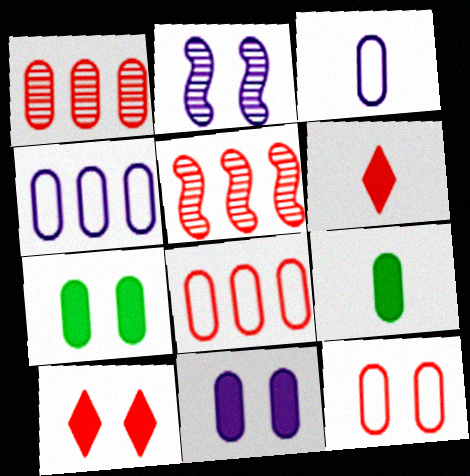[[1, 3, 7], 
[5, 6, 12]]